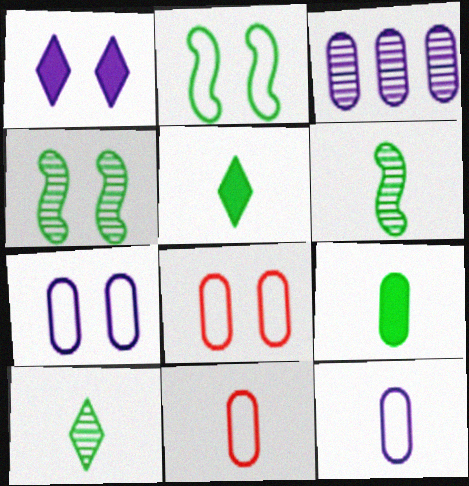[[1, 4, 8], 
[3, 8, 9]]